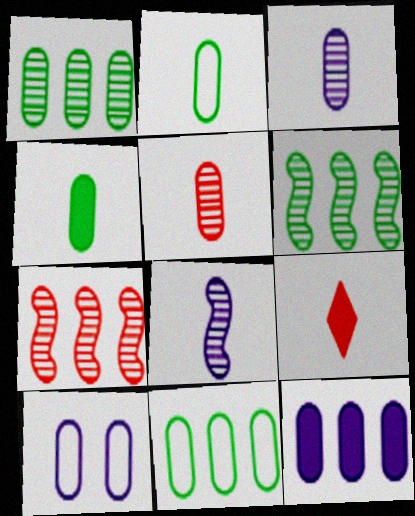[[2, 8, 9], 
[3, 10, 12], 
[6, 9, 10]]